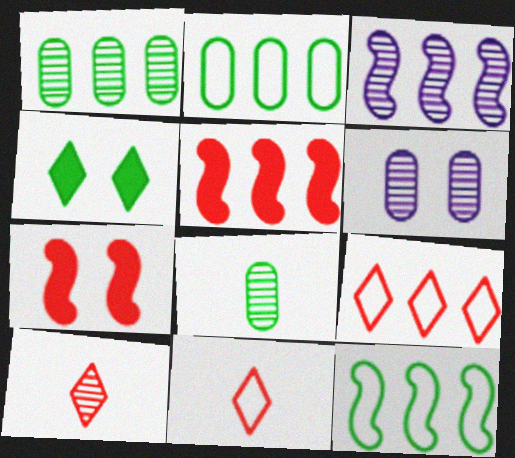[[3, 5, 12], 
[4, 8, 12]]